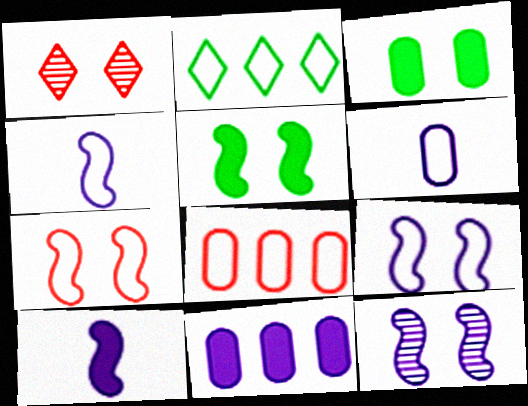[[1, 3, 9], 
[2, 6, 7], 
[5, 7, 12]]